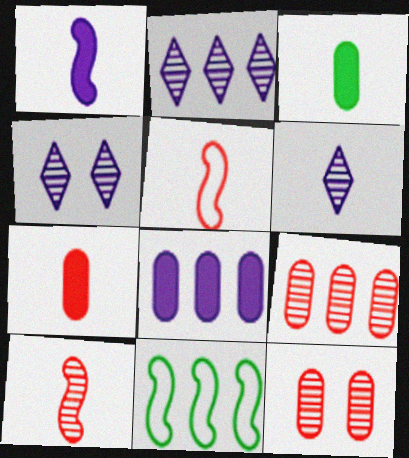[[2, 4, 6], 
[3, 5, 6], 
[4, 7, 11]]